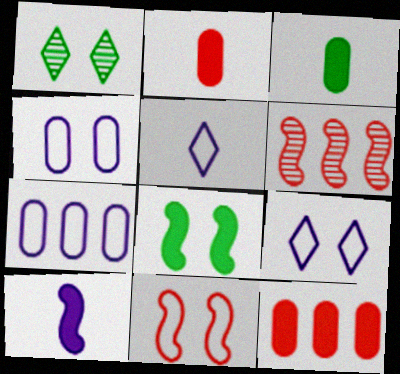[[3, 6, 9]]